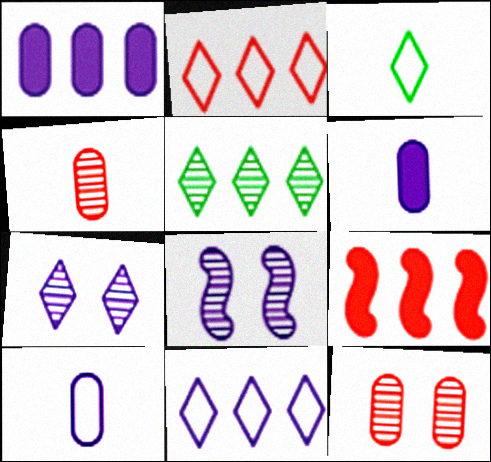[[4, 5, 8], 
[6, 8, 11]]